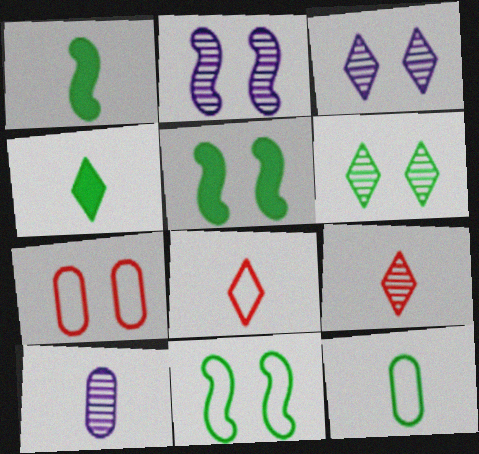[[1, 8, 10], 
[3, 5, 7]]